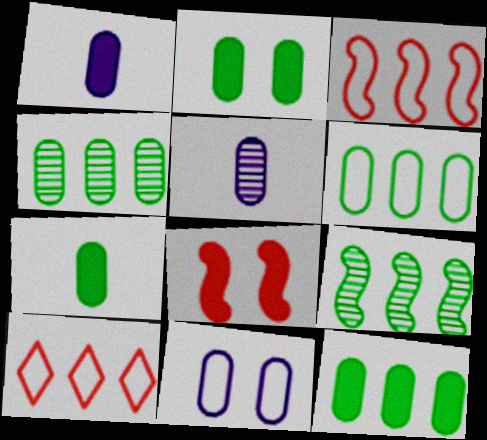[[2, 7, 12], 
[4, 6, 12]]